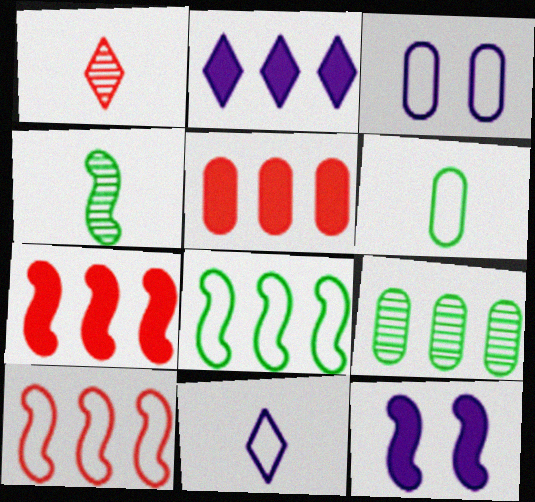[[2, 9, 10], 
[4, 10, 12]]